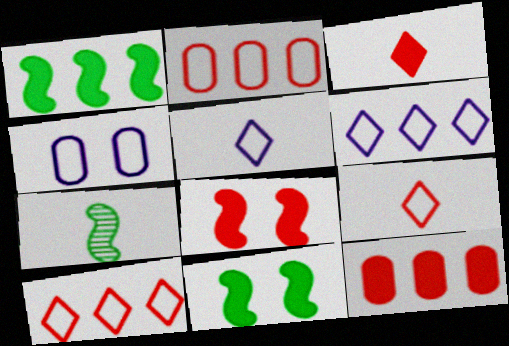[[3, 8, 12]]